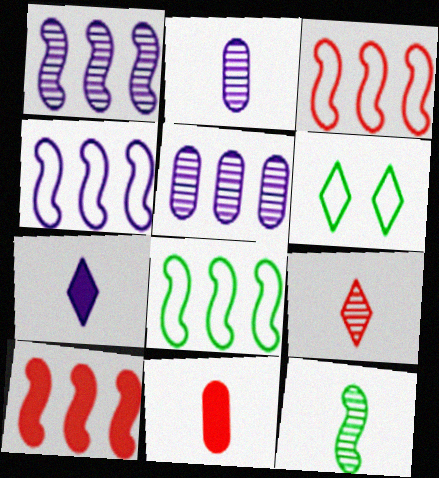[[1, 6, 11], 
[1, 8, 10], 
[2, 6, 10], 
[2, 9, 12], 
[3, 4, 8]]